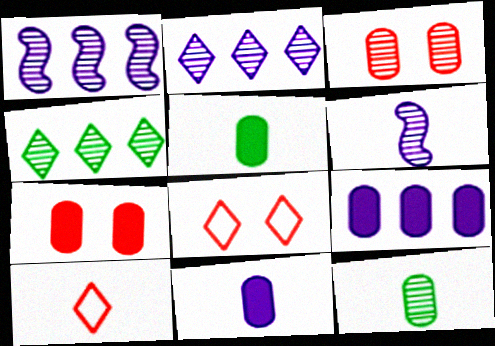[[1, 5, 8], 
[3, 4, 6], 
[5, 6, 10], 
[5, 7, 9]]